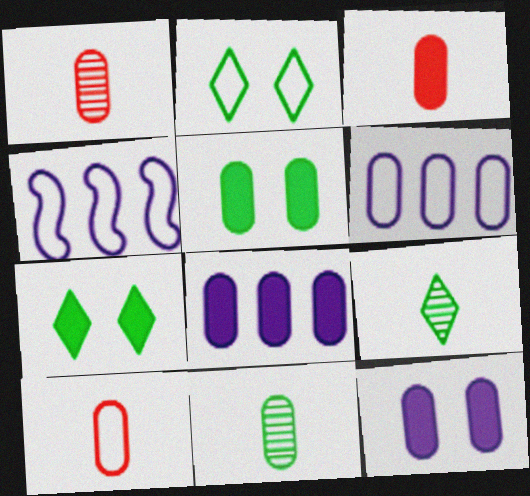[[1, 3, 10], 
[1, 4, 7], 
[1, 5, 6], 
[2, 4, 10], 
[3, 5, 8]]